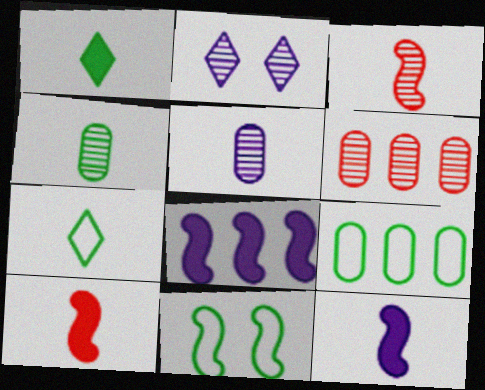[[2, 9, 10], 
[3, 8, 11], 
[5, 7, 10], 
[7, 9, 11]]